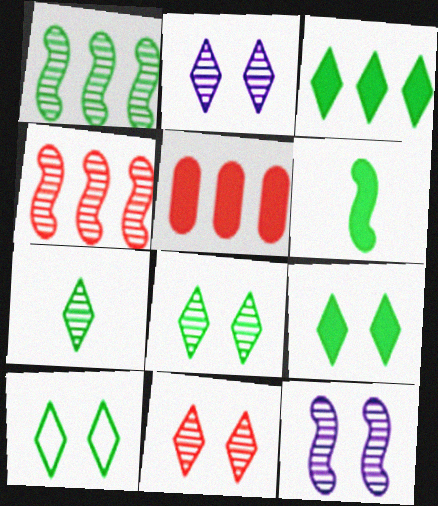[[2, 8, 11], 
[3, 7, 10], 
[8, 9, 10]]